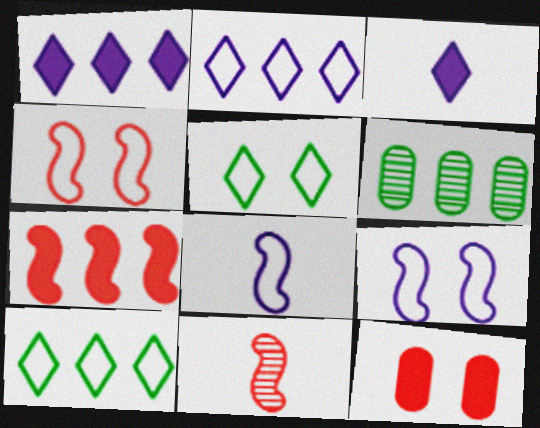[[2, 6, 7], 
[3, 4, 6], 
[4, 7, 11]]